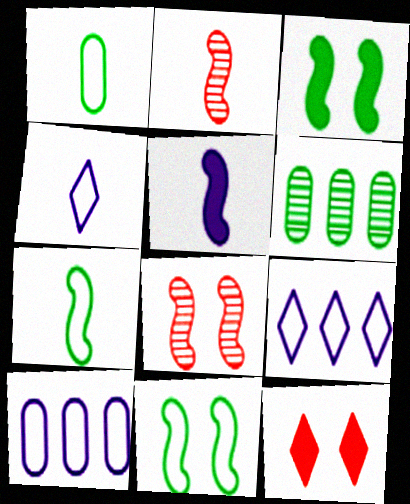[[2, 5, 7]]